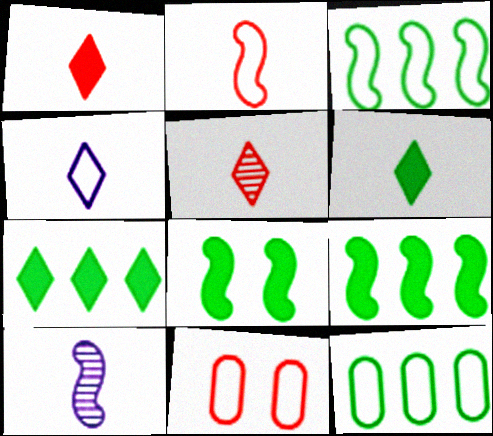[[3, 4, 11], 
[4, 5, 6], 
[7, 10, 11]]